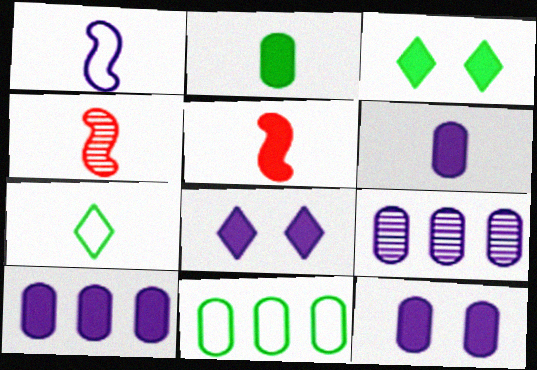[[1, 8, 9], 
[3, 5, 10], 
[4, 6, 7], 
[4, 8, 11], 
[6, 10, 12]]